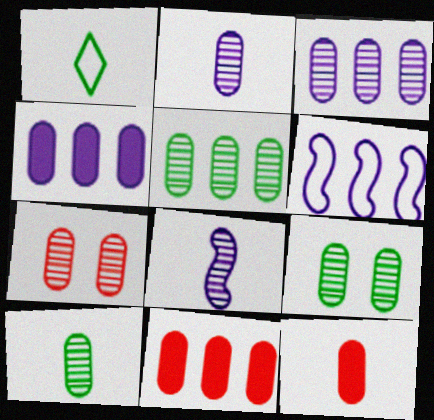[[1, 8, 12], 
[2, 5, 7], 
[3, 7, 10], 
[5, 9, 10]]